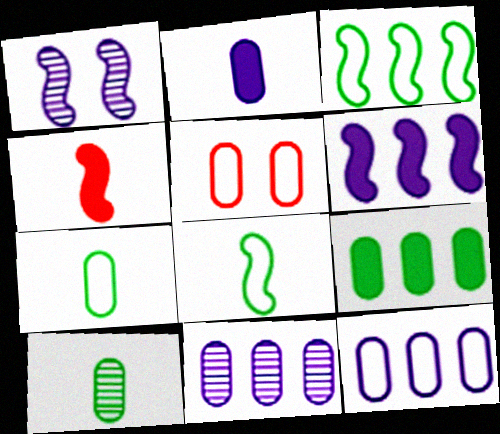[[1, 3, 4], 
[5, 7, 12]]